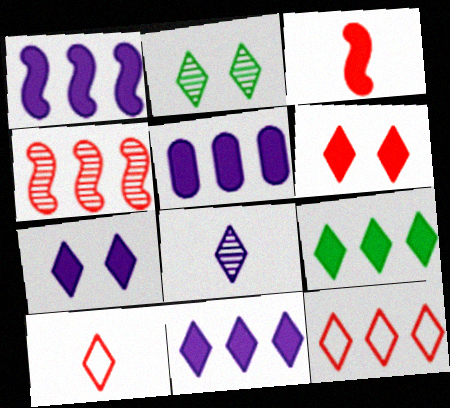[[1, 5, 11], 
[2, 10, 11]]